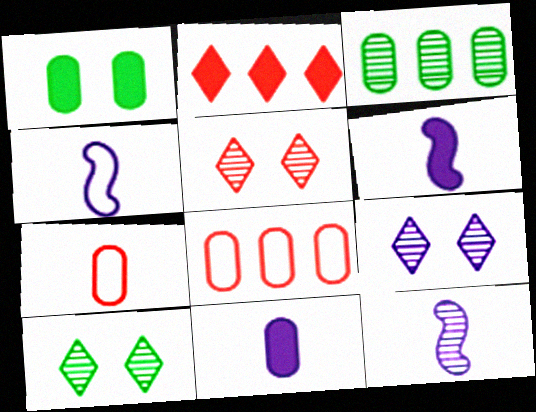[[1, 2, 6], 
[3, 5, 12], 
[4, 6, 12], 
[5, 9, 10], 
[6, 8, 10]]